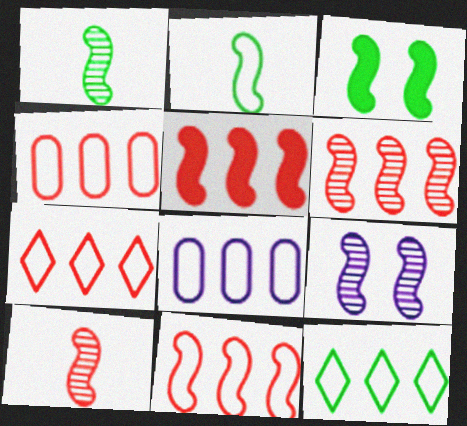[[1, 6, 9], 
[2, 5, 9], 
[4, 7, 11], 
[5, 6, 11], 
[8, 11, 12]]